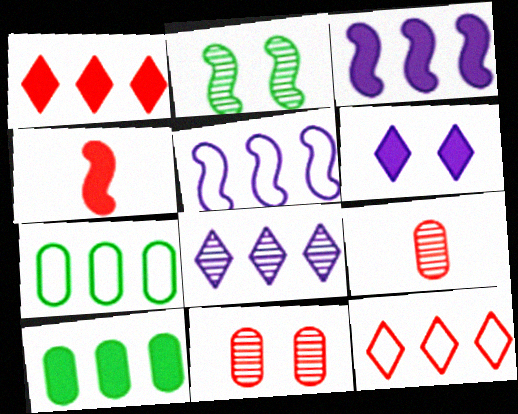[[1, 3, 10], 
[2, 4, 5], 
[2, 8, 9], 
[4, 6, 10], 
[4, 11, 12], 
[5, 7, 12]]